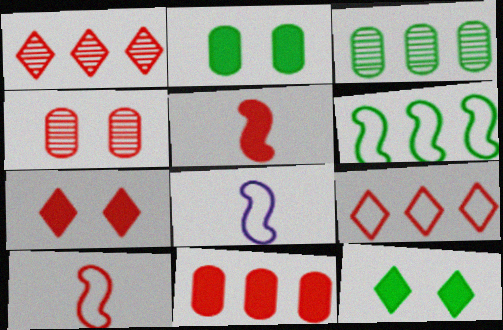[[1, 2, 8], 
[3, 7, 8], 
[4, 5, 9], 
[5, 7, 11]]